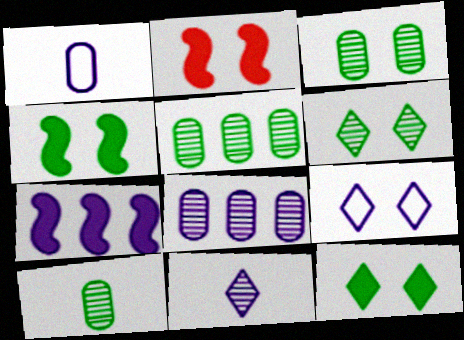[[2, 3, 9], 
[3, 5, 10]]